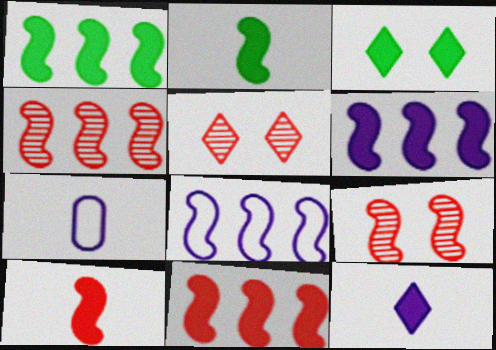[[1, 4, 8], 
[1, 5, 7], 
[1, 6, 11], 
[2, 8, 9], 
[3, 4, 7]]